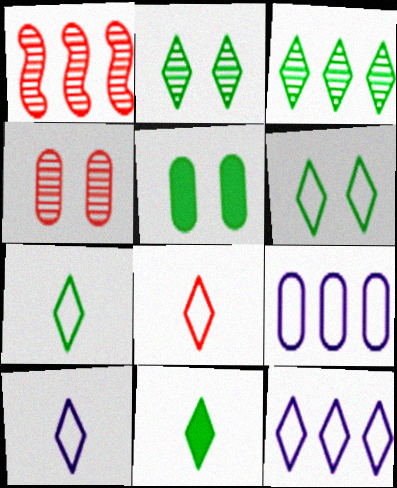[[1, 5, 10], 
[3, 6, 11], 
[6, 8, 12], 
[7, 8, 10]]